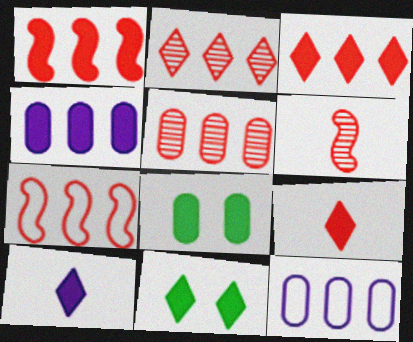[[1, 8, 10], 
[3, 5, 7], 
[3, 10, 11], 
[6, 11, 12]]